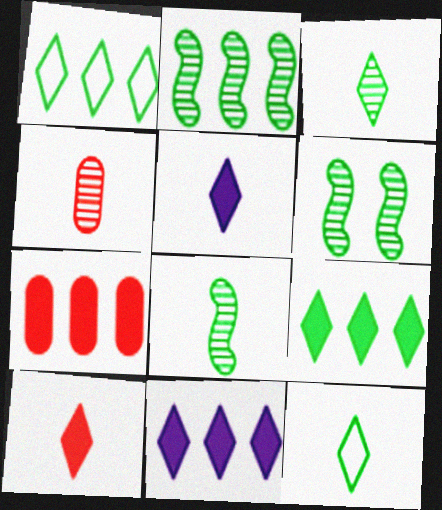[[2, 6, 8]]